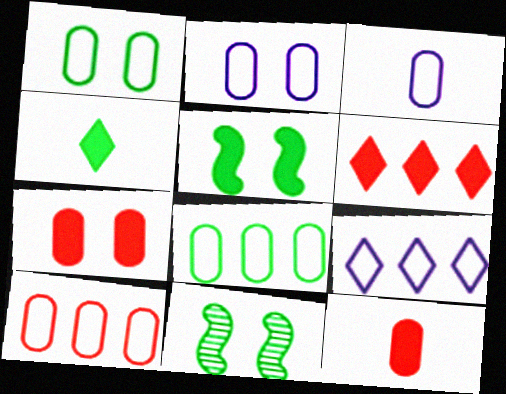[[1, 3, 10], 
[3, 6, 11], 
[4, 8, 11], 
[9, 11, 12]]